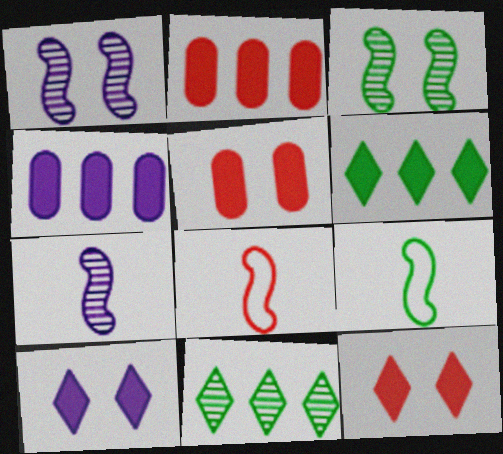[]